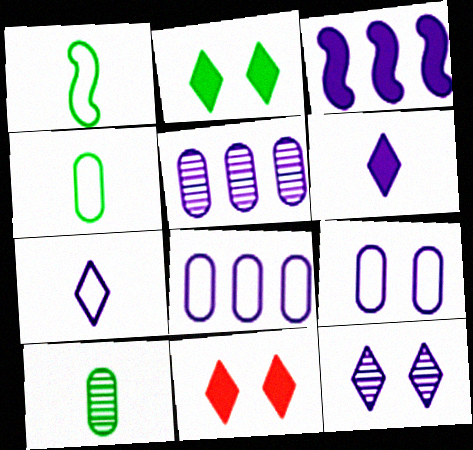[[1, 5, 11]]